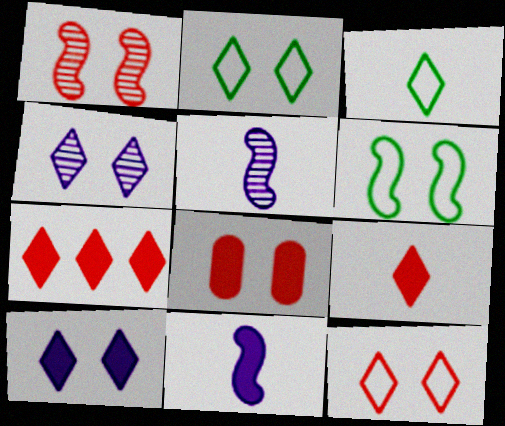[[1, 8, 12], 
[3, 4, 7], 
[4, 6, 8]]